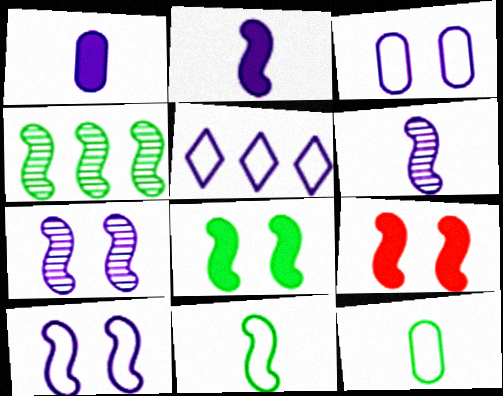[[1, 5, 7], 
[4, 8, 11]]